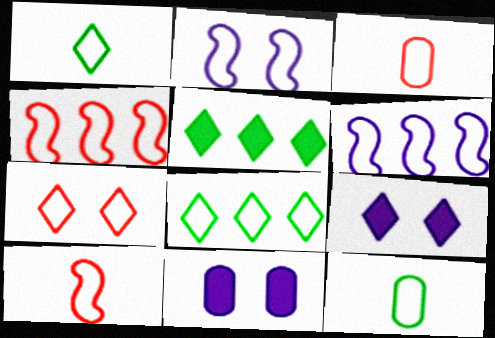[[2, 3, 8], 
[3, 4, 7], 
[6, 7, 12]]